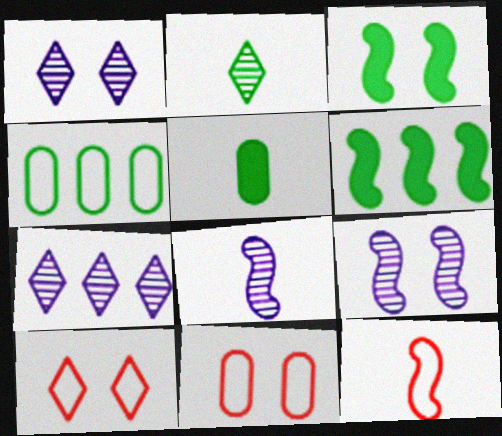[[1, 3, 11], 
[2, 3, 4], 
[6, 9, 12]]